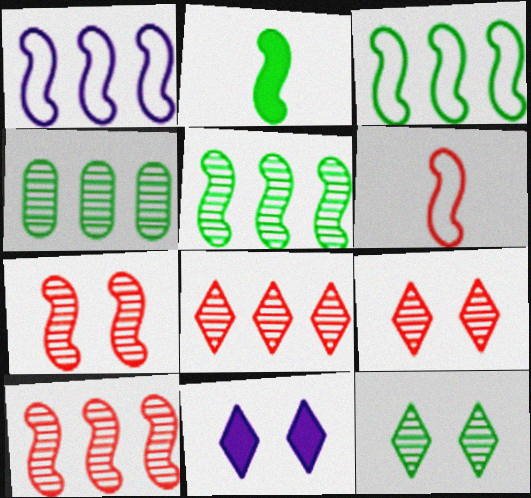[[1, 2, 7], 
[4, 6, 11]]